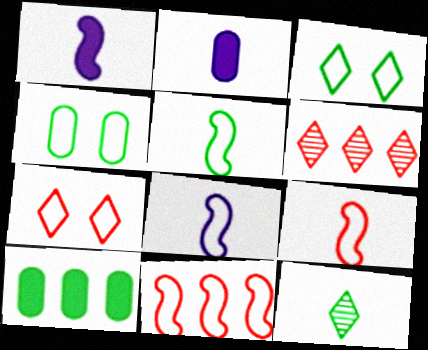[[1, 4, 6], 
[2, 9, 12], 
[5, 8, 9]]